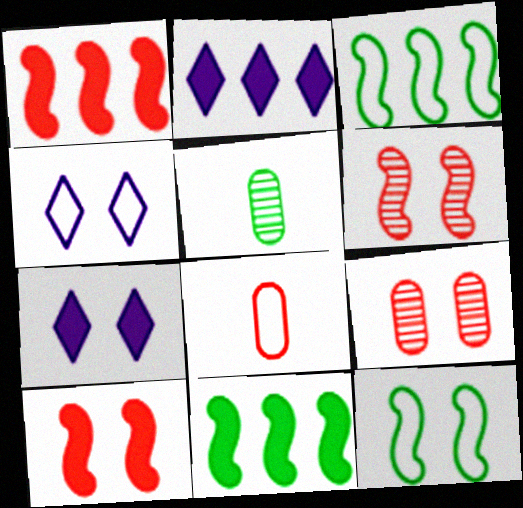[[1, 4, 5], 
[3, 4, 8], 
[7, 9, 12]]